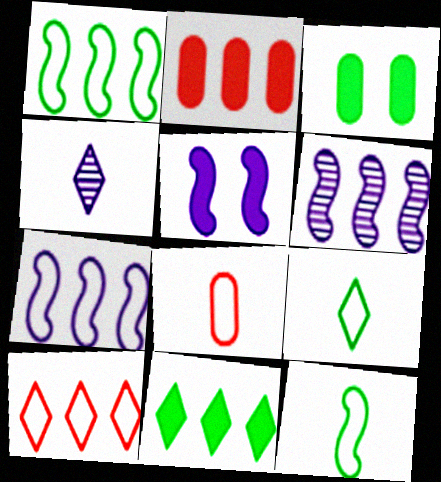[]